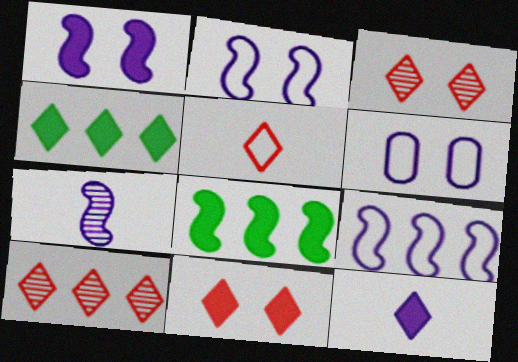[[1, 7, 9], 
[4, 11, 12], 
[5, 10, 11]]